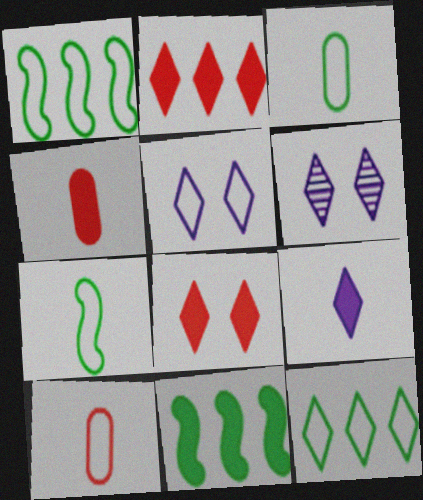[[1, 4, 6], 
[1, 5, 10], 
[6, 10, 11]]